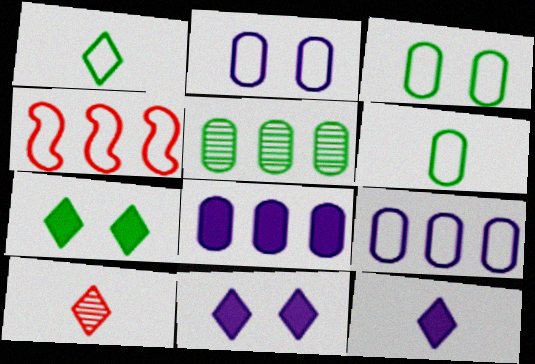[[1, 2, 4], 
[1, 10, 12]]